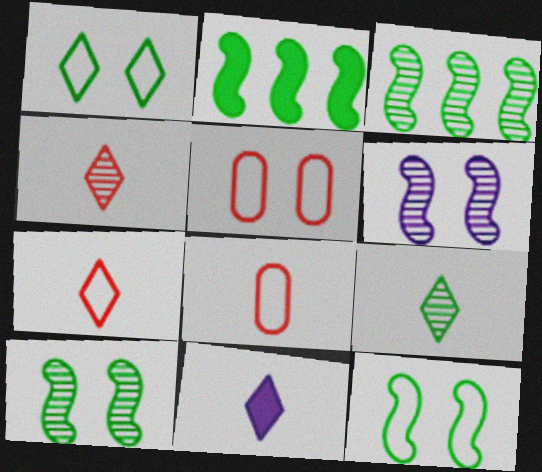[[3, 5, 11], 
[7, 9, 11]]